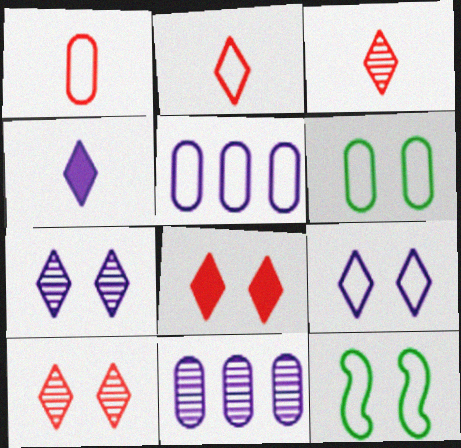[[1, 5, 6], 
[2, 5, 12]]